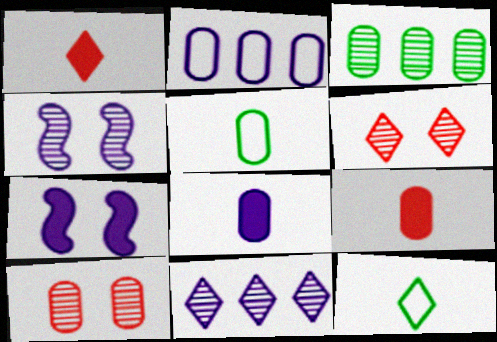[]